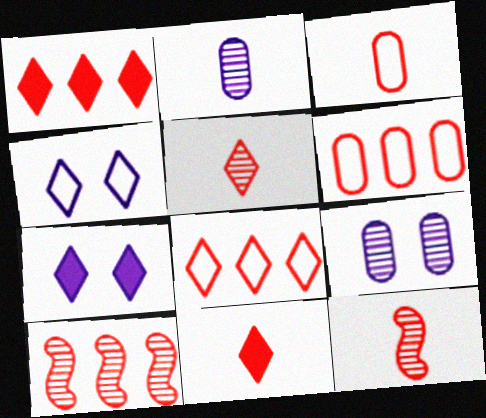[[1, 6, 10], 
[3, 11, 12]]